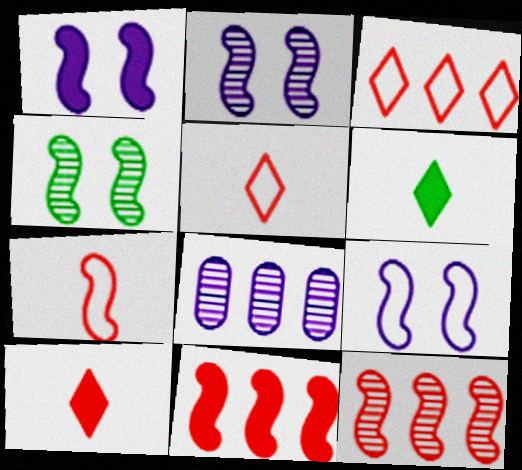[[1, 2, 9]]